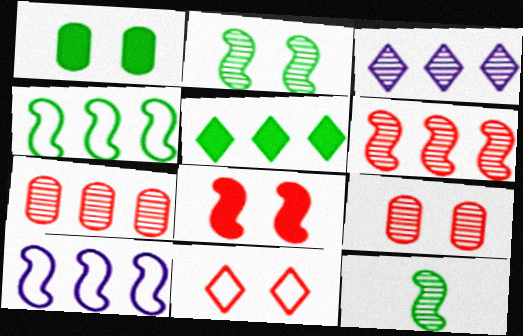[[3, 9, 12], 
[5, 7, 10], 
[8, 9, 11], 
[8, 10, 12]]